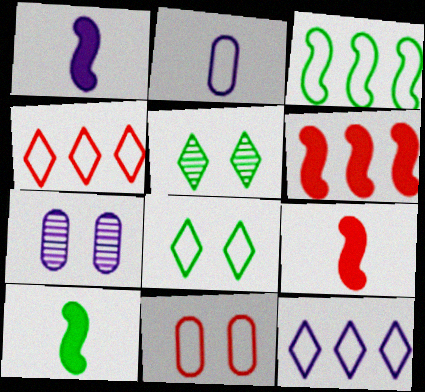[[1, 7, 12], 
[1, 9, 10], 
[2, 5, 6], 
[4, 7, 10]]